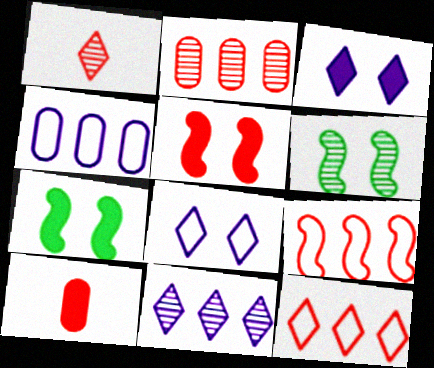[[1, 4, 7]]